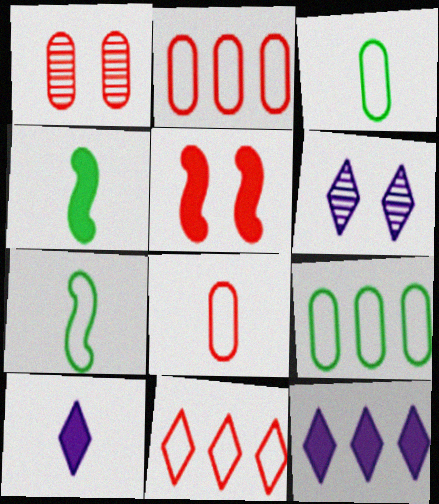[[1, 7, 12], 
[2, 4, 6]]